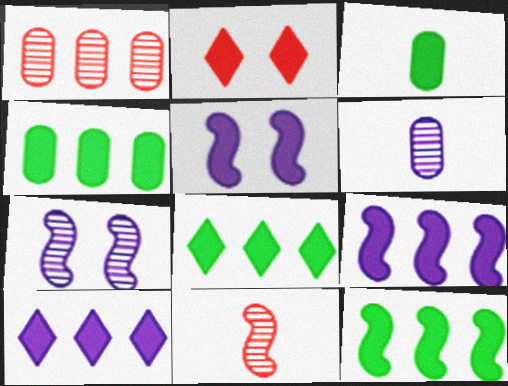[[2, 3, 9], 
[4, 8, 12]]